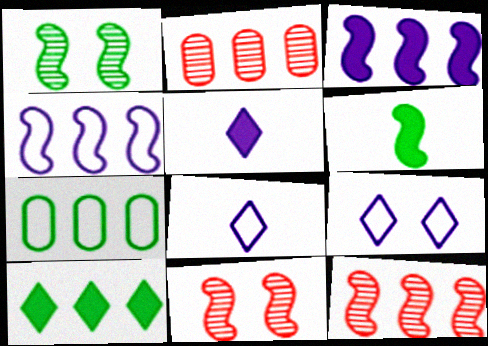[[2, 4, 10], 
[2, 6, 9], 
[4, 6, 11], 
[5, 7, 11]]